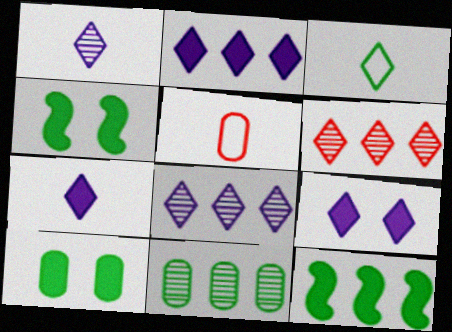[[2, 7, 9], 
[3, 4, 11], 
[3, 6, 9], 
[4, 5, 8]]